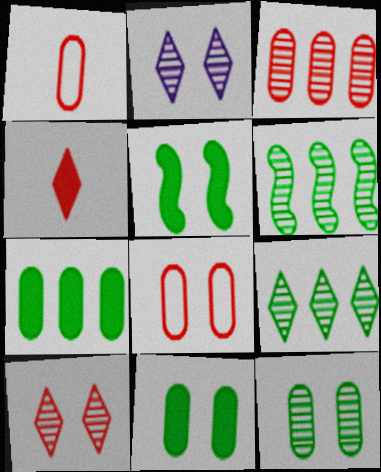[[2, 5, 8]]